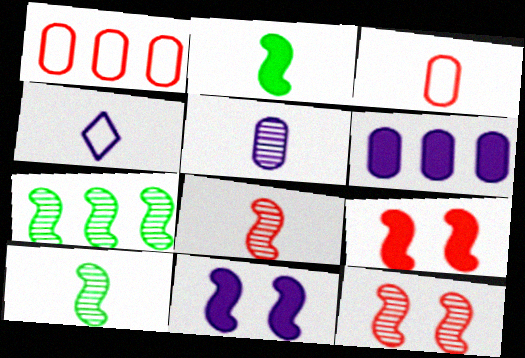[]